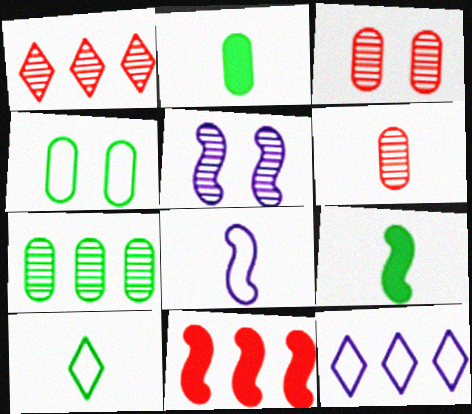[[2, 4, 7], 
[3, 9, 12], 
[7, 11, 12]]